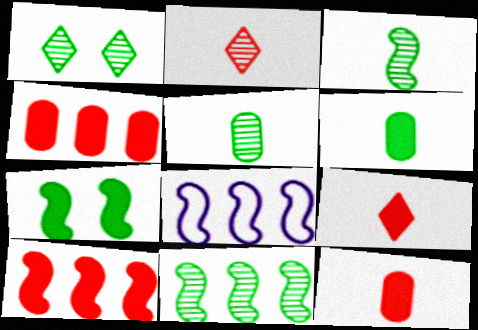[[1, 5, 11], 
[1, 8, 12], 
[8, 10, 11]]